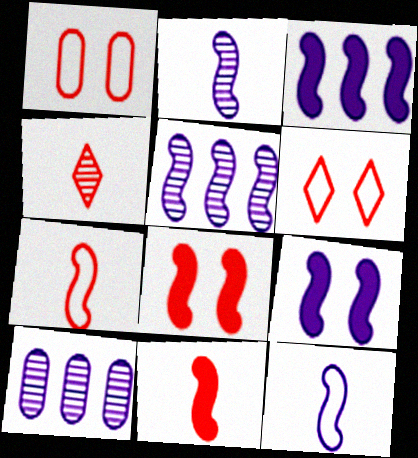[[5, 9, 12]]